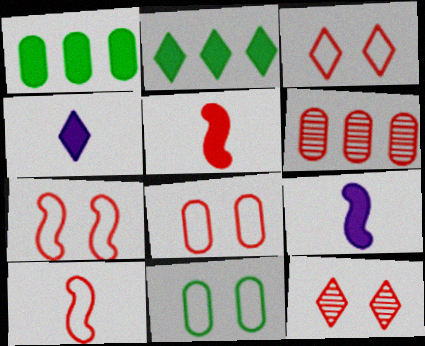[[3, 5, 6], 
[3, 7, 8]]